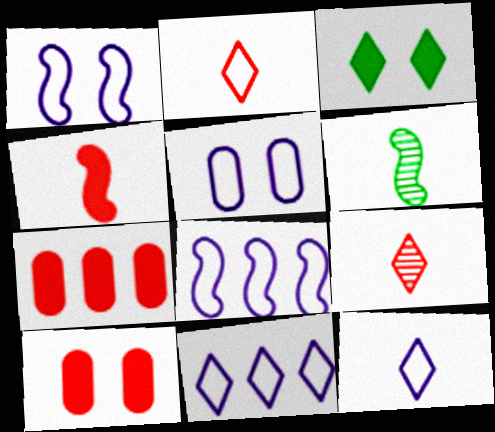[[3, 9, 11], 
[5, 8, 12], 
[6, 10, 11]]